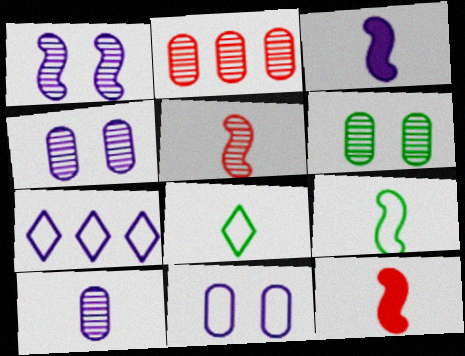[[2, 6, 10], 
[3, 4, 7], 
[3, 5, 9], 
[6, 7, 12], 
[8, 10, 12]]